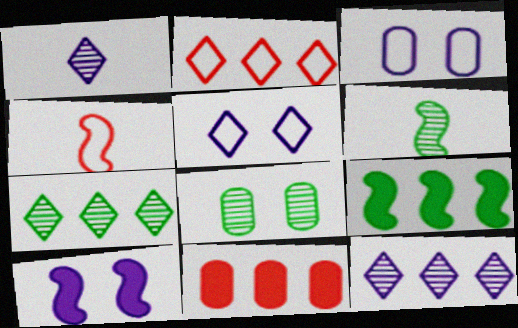[[5, 6, 11], 
[6, 7, 8]]